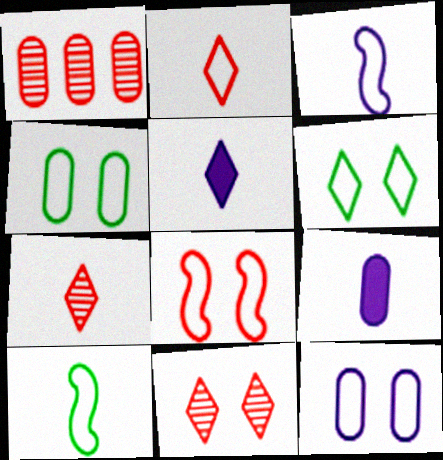[[1, 4, 9], 
[6, 8, 12], 
[7, 9, 10]]